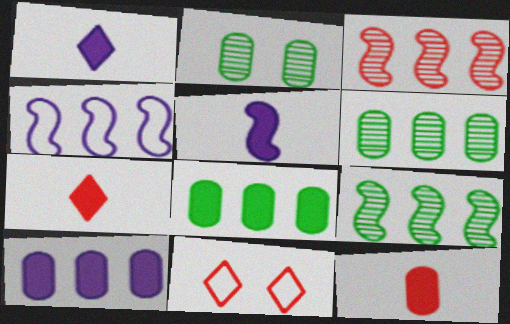[[2, 4, 7], 
[3, 11, 12], 
[5, 6, 11]]